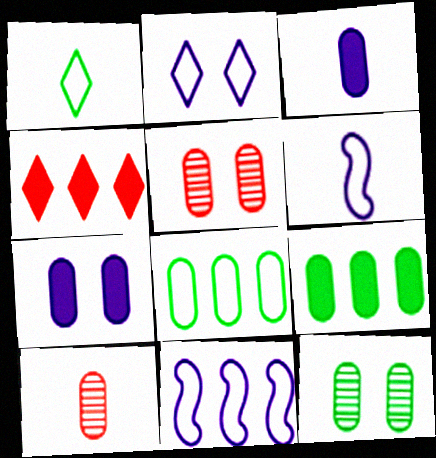[[3, 5, 8], 
[4, 6, 12], 
[7, 8, 10]]